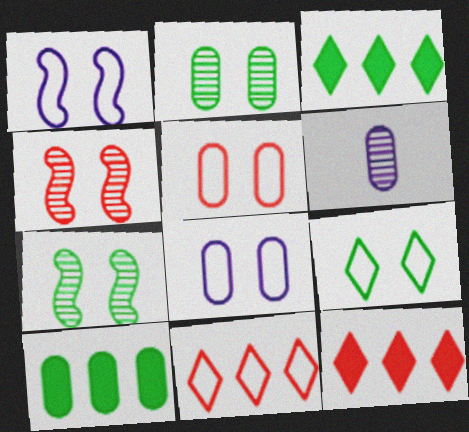[[1, 5, 9], 
[5, 6, 10]]